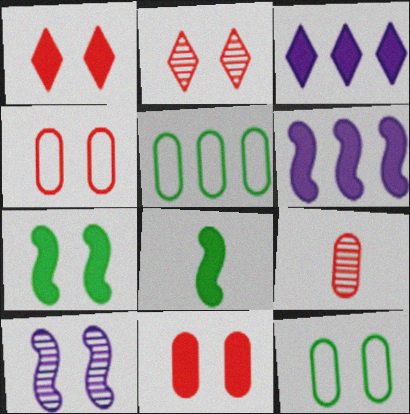[[1, 10, 12], 
[3, 8, 11]]